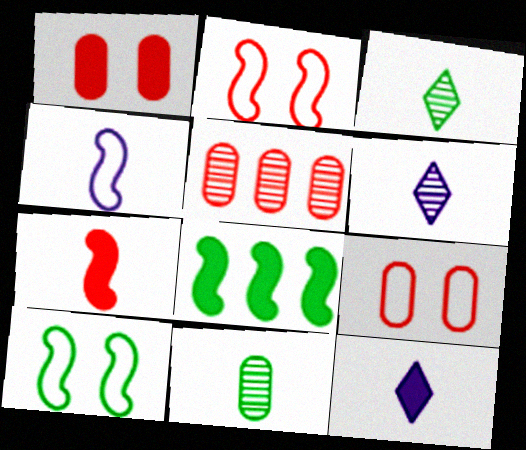[[1, 8, 12], 
[5, 10, 12], 
[6, 8, 9]]